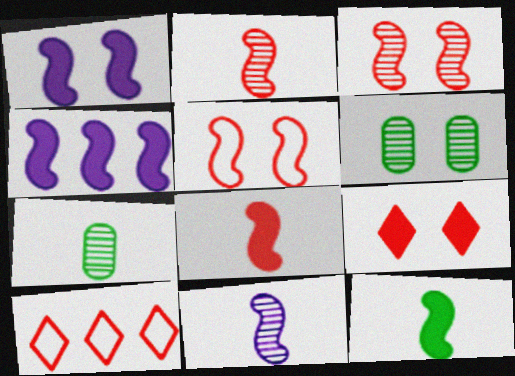[[1, 7, 10]]